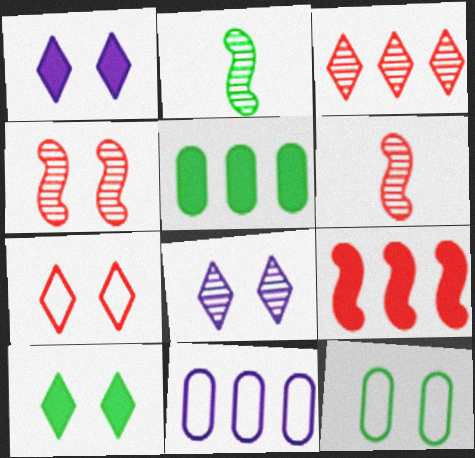[[1, 4, 12], 
[6, 10, 11], 
[7, 8, 10]]